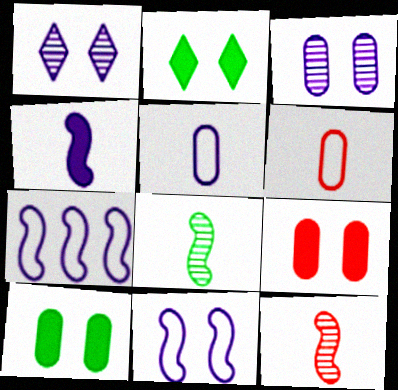[]